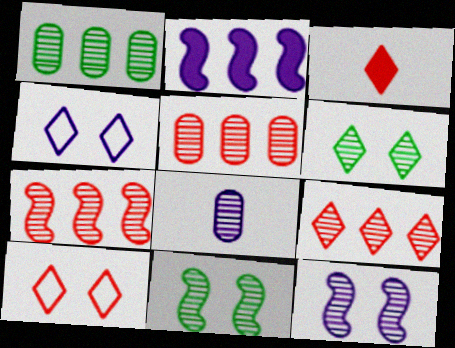[[2, 4, 8], 
[3, 9, 10], 
[5, 7, 9], 
[6, 7, 8], 
[8, 9, 11]]